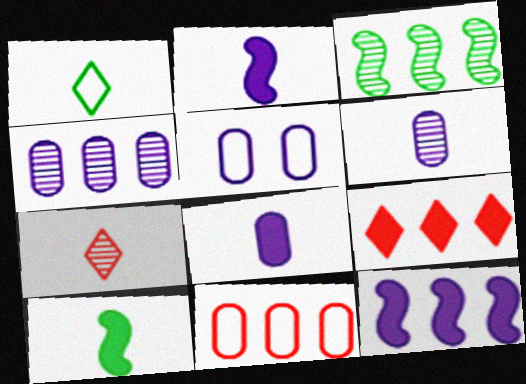[[4, 5, 8]]